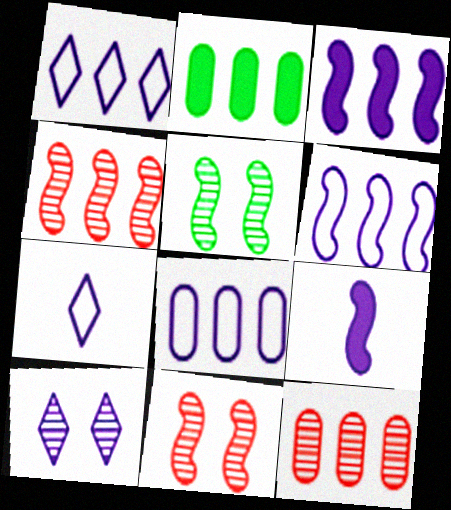[[1, 2, 4], 
[1, 6, 8], 
[2, 7, 11], 
[2, 8, 12], 
[8, 9, 10]]